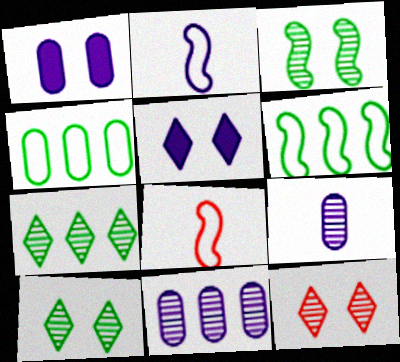[[1, 7, 8], 
[2, 5, 11]]